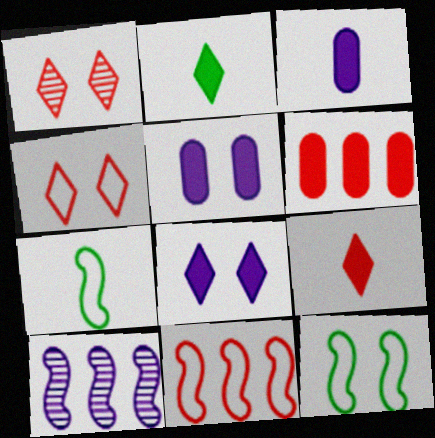[[1, 5, 12]]